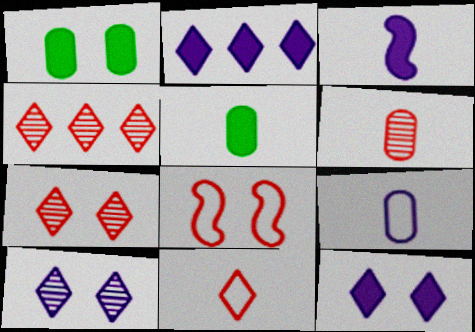[[1, 8, 10], 
[5, 6, 9]]